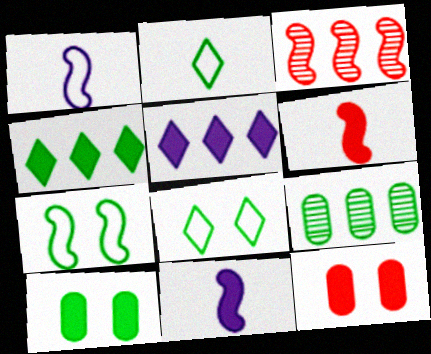[[3, 7, 11], 
[4, 11, 12], 
[5, 6, 10]]